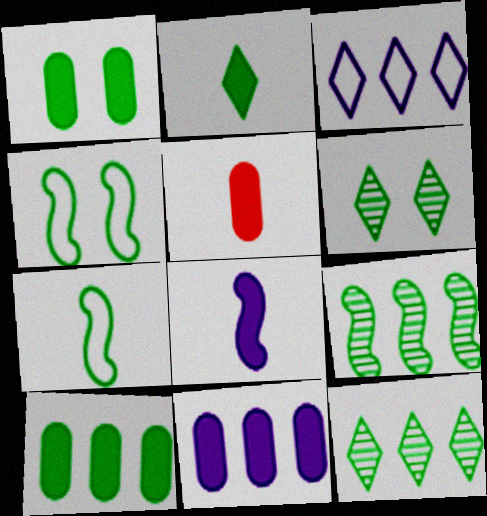[[1, 4, 6], 
[1, 5, 11], 
[1, 7, 12], 
[2, 5, 8], 
[6, 7, 10]]